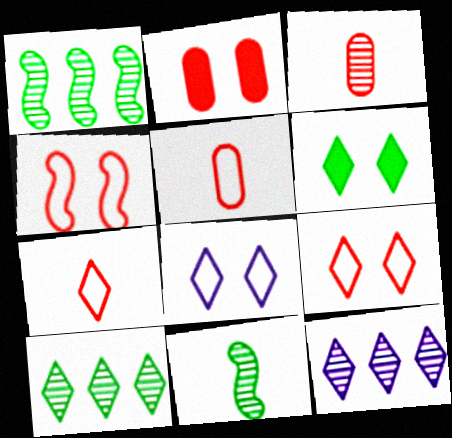[[6, 7, 12]]